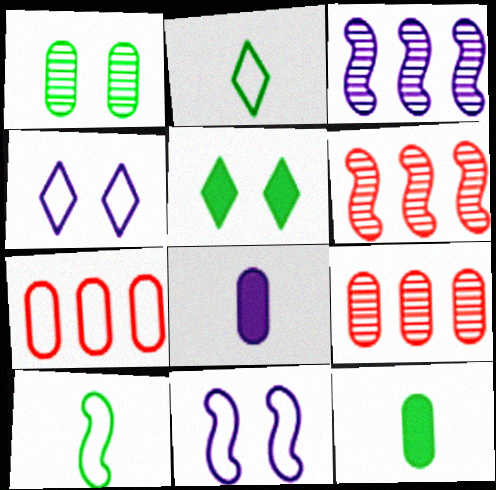[[1, 7, 8], 
[2, 7, 11], 
[3, 4, 8], 
[4, 6, 12], 
[4, 7, 10]]